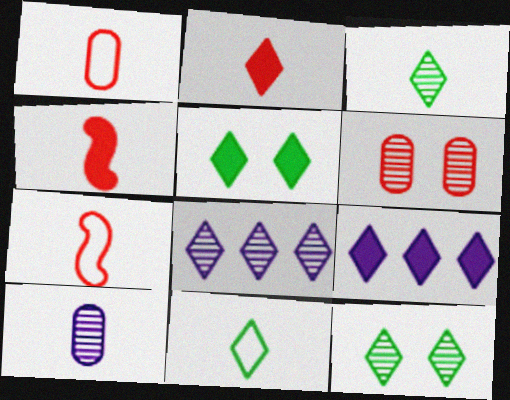[[2, 5, 9], 
[4, 10, 11]]